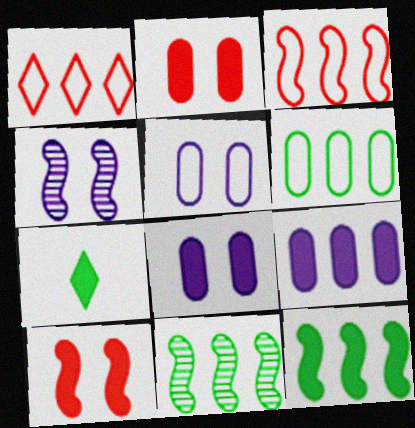[[1, 9, 11], 
[7, 9, 10]]